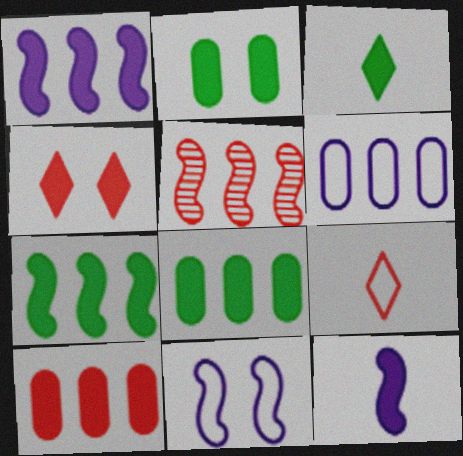[[2, 3, 7], 
[4, 8, 12]]